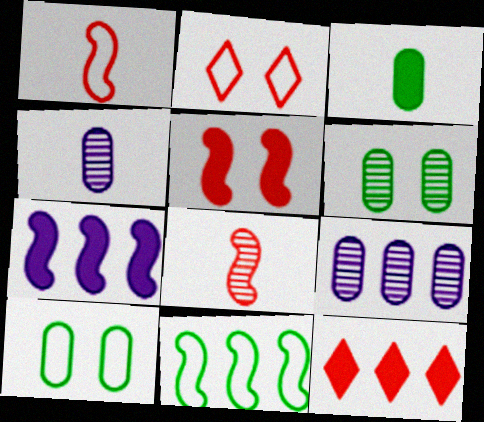[[9, 11, 12]]